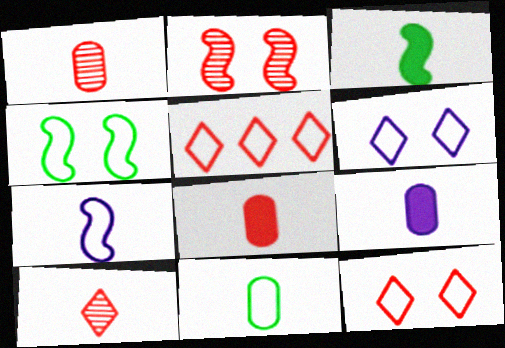[[1, 9, 11], 
[2, 5, 8]]